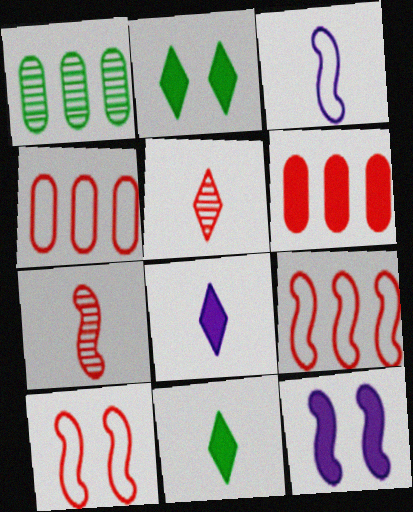[[1, 8, 10], 
[5, 6, 10], 
[6, 11, 12]]